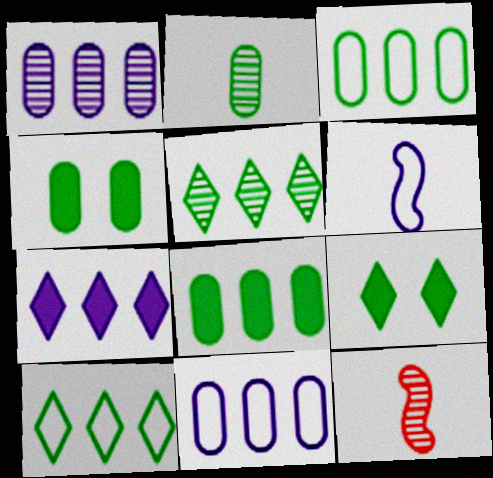[[2, 3, 4], 
[9, 11, 12]]